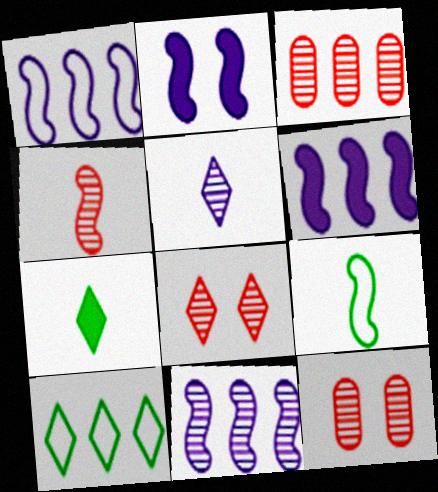[[1, 6, 11], 
[1, 7, 12], 
[3, 4, 8], 
[3, 6, 10]]